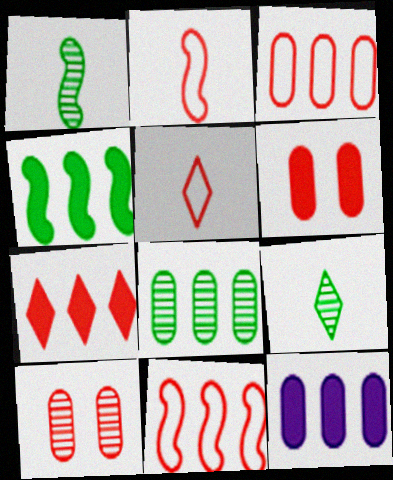[[2, 7, 10], 
[3, 8, 12], 
[4, 7, 12]]